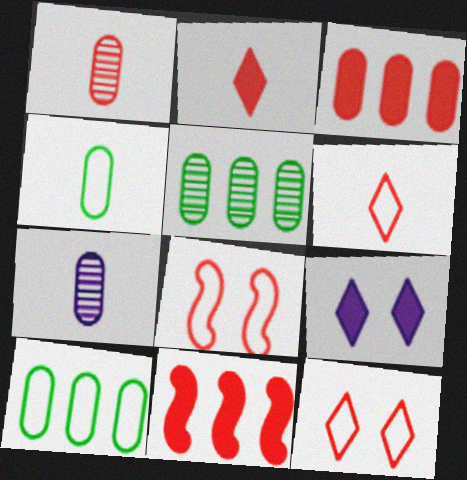[[1, 11, 12]]